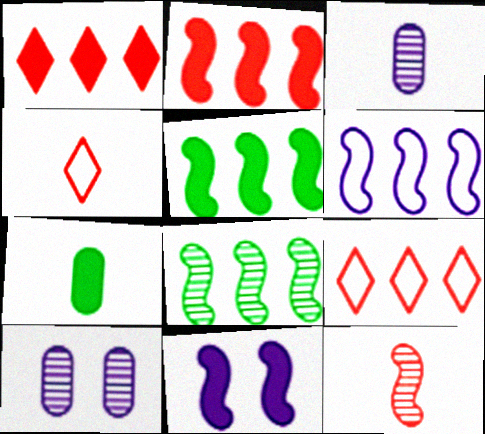[[1, 7, 11], 
[2, 6, 8], 
[4, 5, 10]]